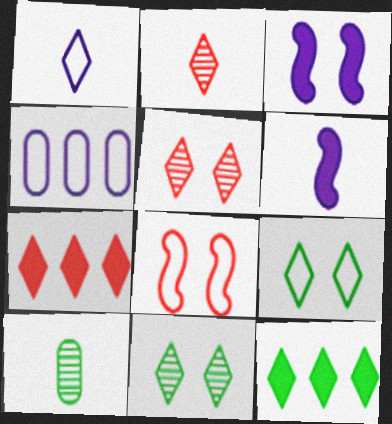[[1, 5, 12], 
[1, 7, 11]]